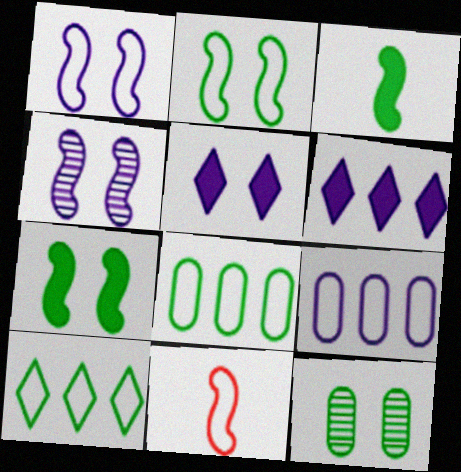[[3, 10, 12], 
[6, 11, 12]]